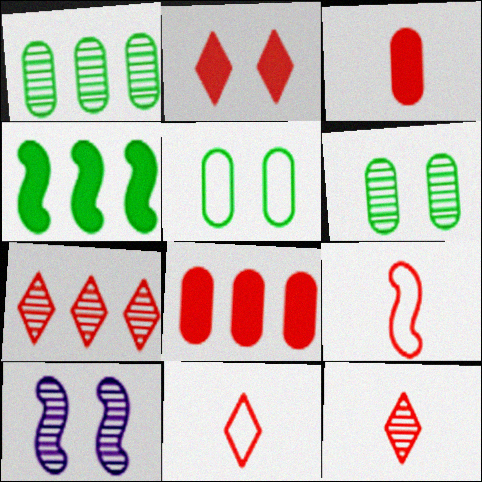[[1, 10, 12], 
[2, 5, 10], 
[2, 7, 11], 
[3, 9, 12], 
[4, 9, 10]]